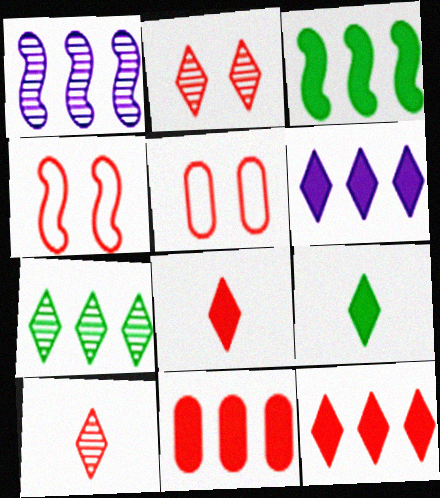[[1, 5, 9], 
[3, 6, 11], 
[4, 10, 11]]